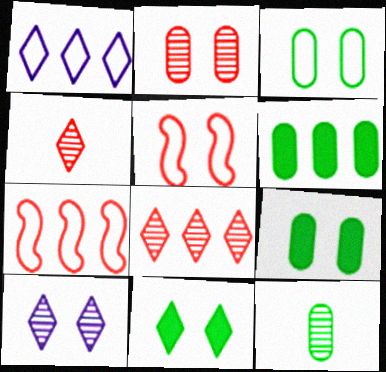[[1, 4, 11], 
[3, 6, 12], 
[5, 9, 10]]